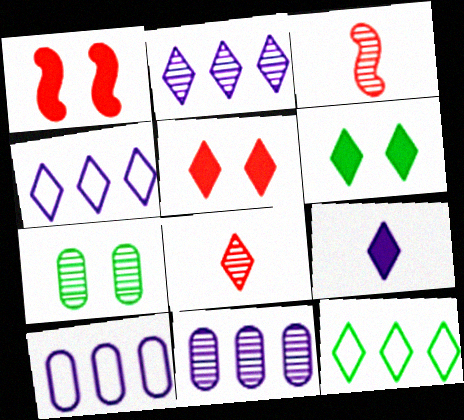[[2, 3, 7], 
[3, 6, 10], 
[4, 6, 8]]